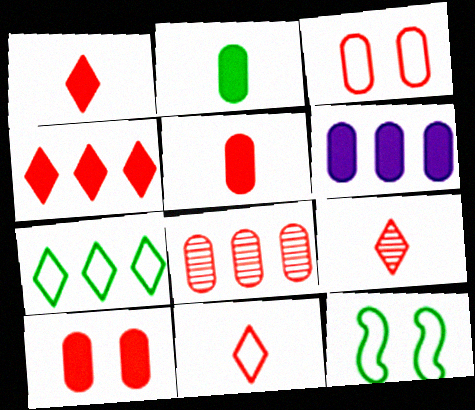[[1, 9, 11], 
[2, 6, 10], 
[3, 5, 8], 
[6, 9, 12]]